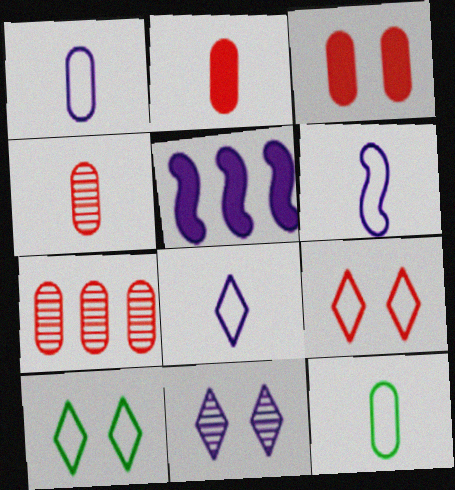[[1, 5, 11], 
[1, 6, 8], 
[4, 5, 10]]